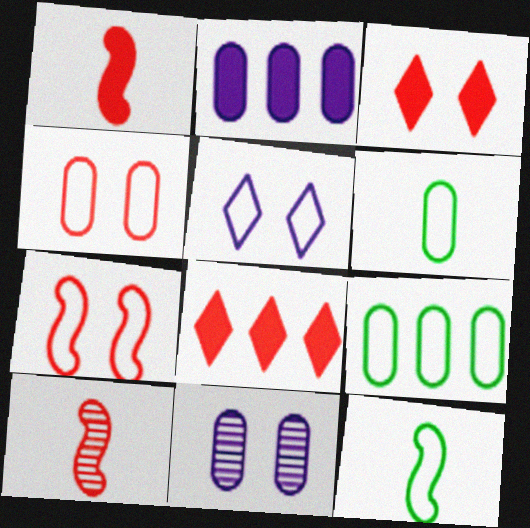[[4, 8, 10], 
[8, 11, 12]]